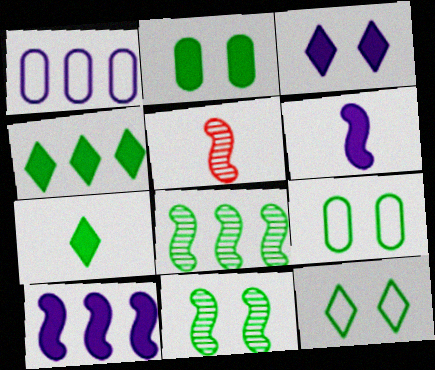[[2, 11, 12], 
[7, 8, 9]]